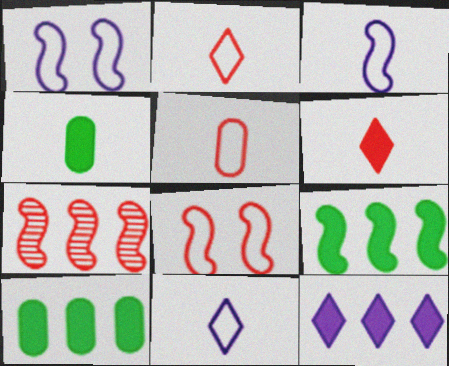[]